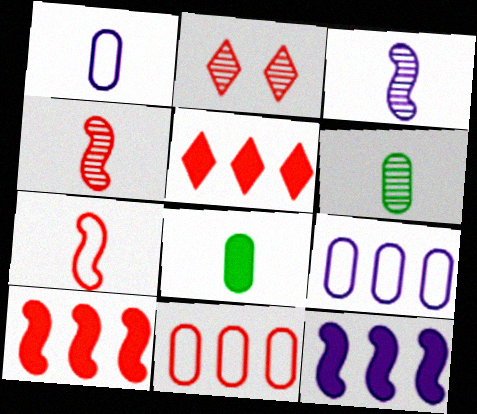[]